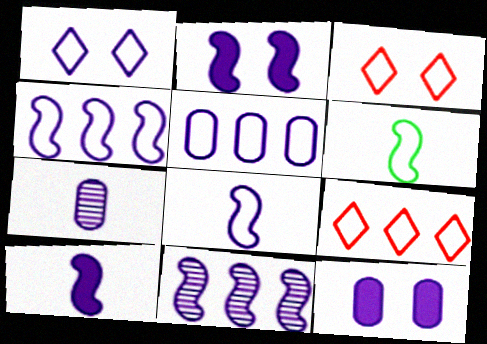[[1, 5, 8], 
[2, 8, 11], 
[3, 5, 6], 
[5, 7, 12]]